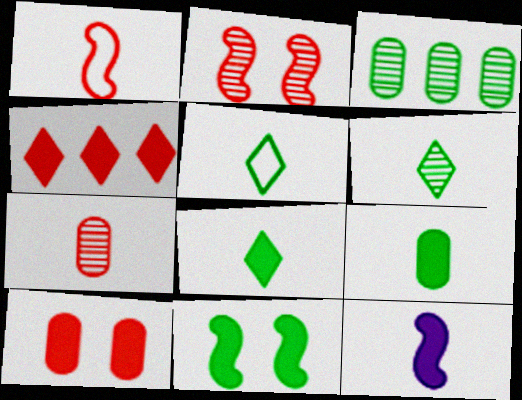[[3, 5, 11], 
[5, 6, 8], 
[5, 7, 12]]